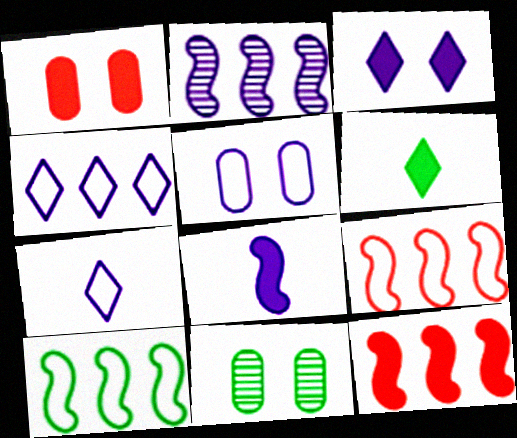[[1, 5, 11], 
[2, 10, 12], 
[6, 10, 11], 
[7, 11, 12]]